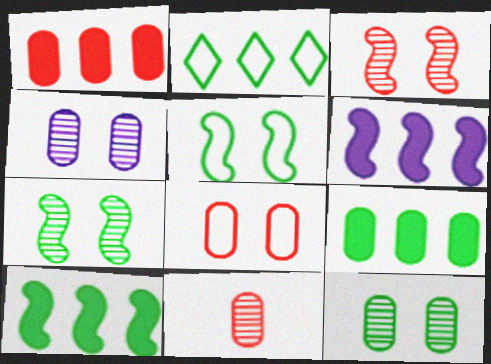[[1, 8, 11]]